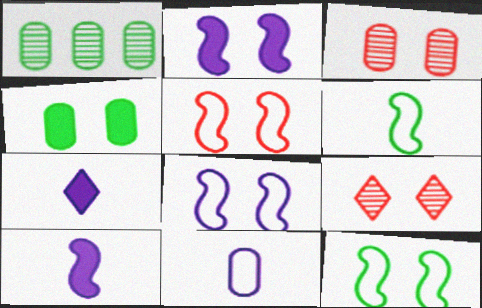[[1, 5, 7], 
[4, 8, 9], 
[5, 8, 12]]